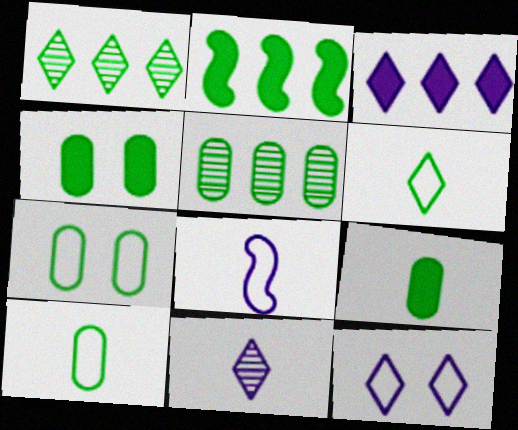[[3, 11, 12], 
[4, 5, 10], 
[5, 7, 9]]